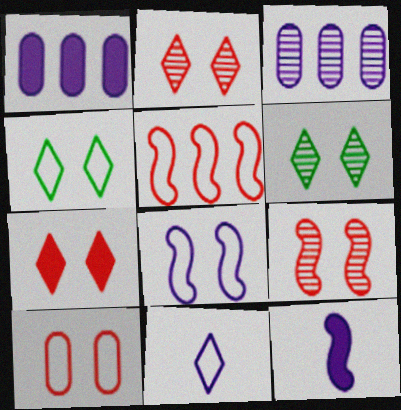[[4, 8, 10], 
[7, 9, 10]]